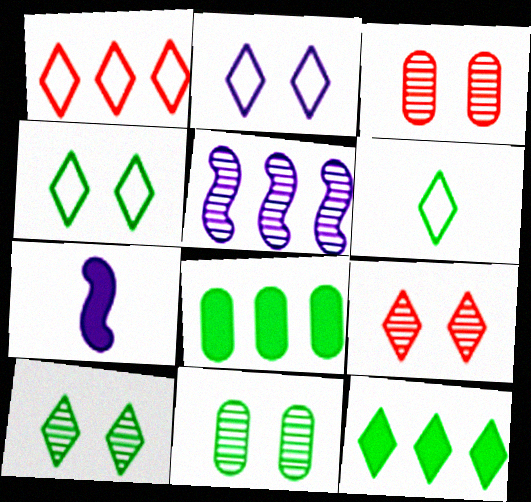[[1, 2, 6], 
[1, 5, 8], 
[1, 7, 11], 
[6, 10, 12]]